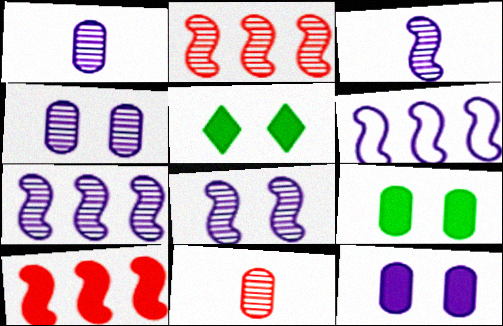[[3, 7, 8], 
[5, 6, 11]]